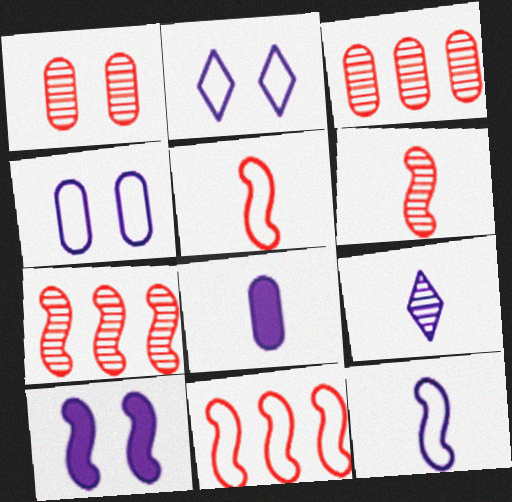[[8, 9, 12]]